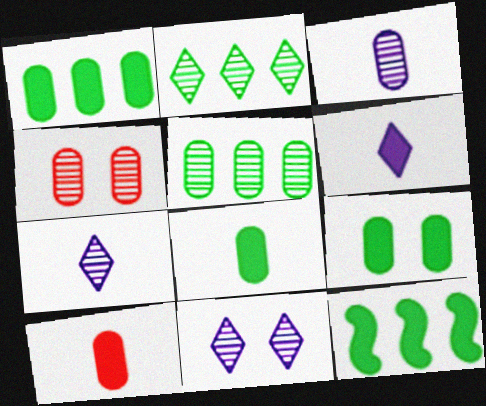[[1, 8, 9], 
[3, 4, 5]]